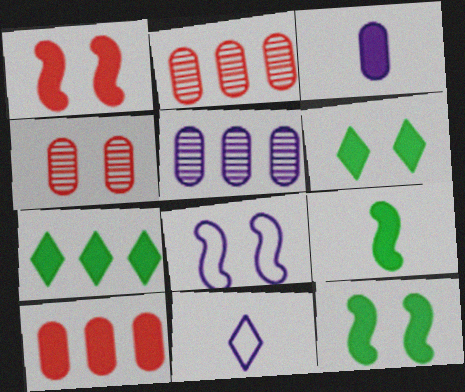[[1, 3, 7], 
[2, 11, 12], 
[4, 6, 8]]